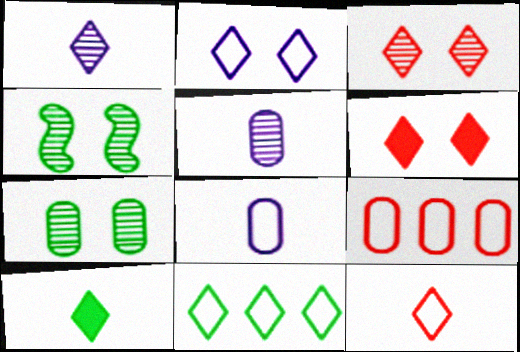[[1, 6, 11], 
[1, 10, 12], 
[2, 11, 12]]